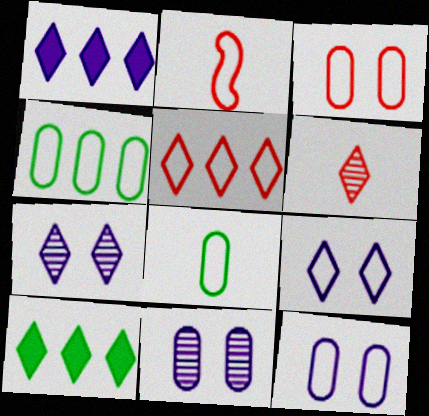[[2, 3, 5], 
[2, 4, 9], 
[2, 10, 11], 
[6, 9, 10]]